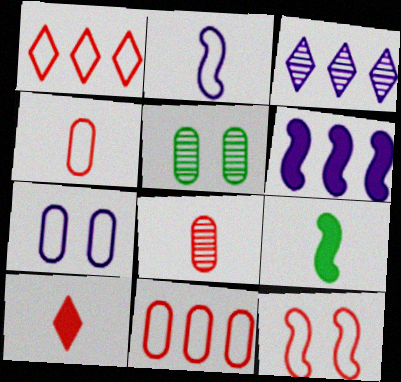[[1, 4, 12]]